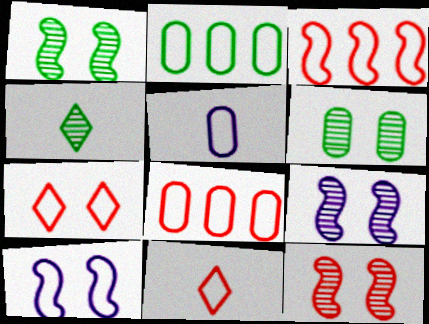[[1, 9, 12], 
[2, 10, 11]]